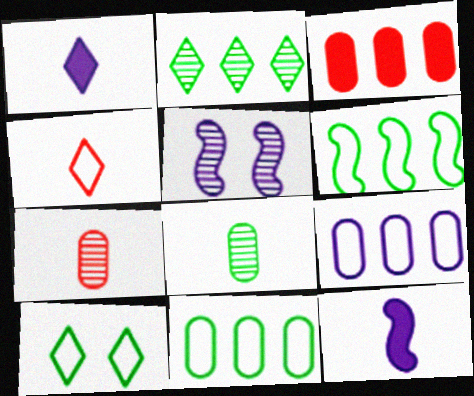[[1, 5, 9], 
[2, 5, 7], 
[4, 8, 12]]